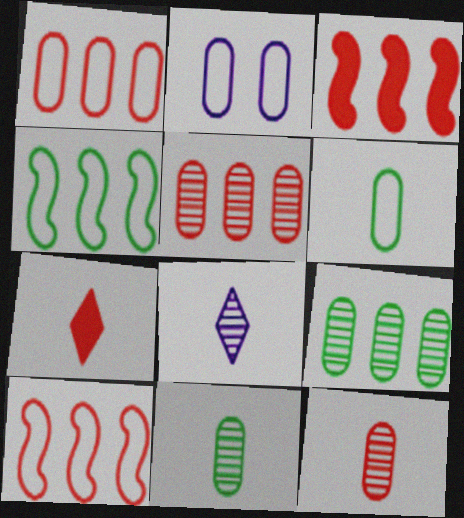[[1, 2, 6]]